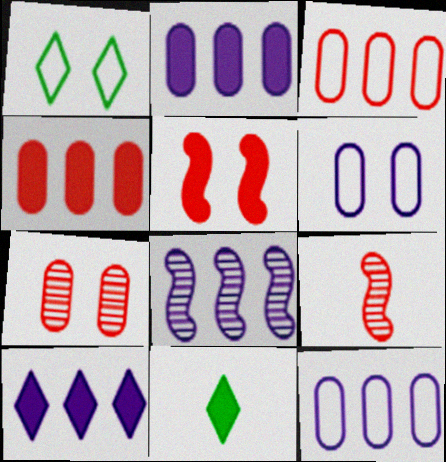[[1, 2, 9], 
[2, 5, 11], 
[8, 10, 12]]